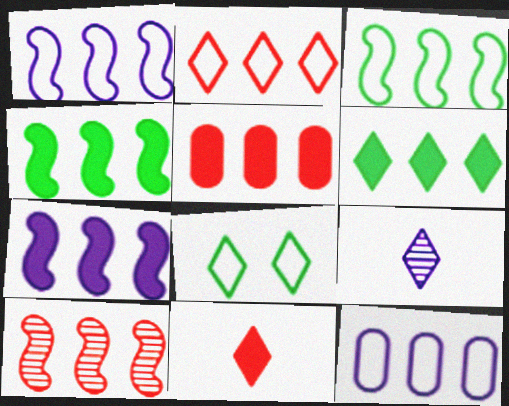[[1, 4, 10], 
[2, 3, 12], 
[2, 5, 10], 
[3, 7, 10], 
[5, 6, 7], 
[6, 10, 12]]